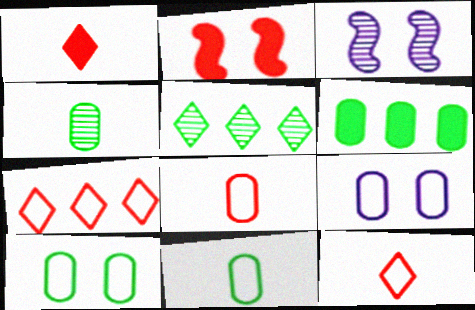[[3, 6, 12], 
[4, 6, 10]]